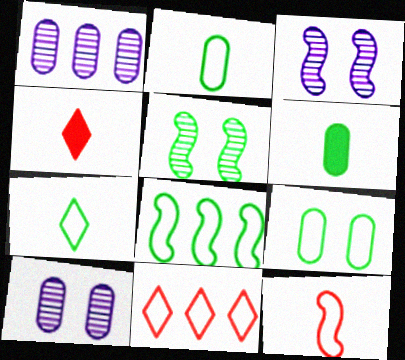[[3, 6, 11], 
[4, 8, 10], 
[7, 8, 9]]